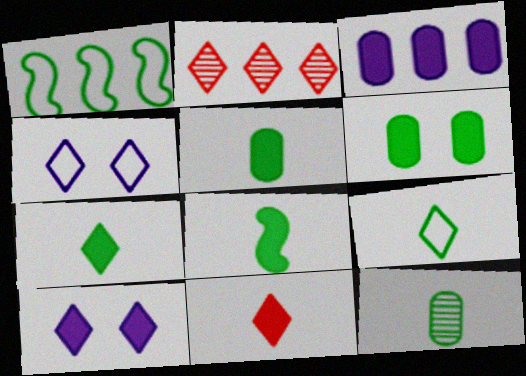[[1, 2, 3], 
[2, 4, 7], 
[2, 9, 10], 
[5, 7, 8], 
[8, 9, 12]]